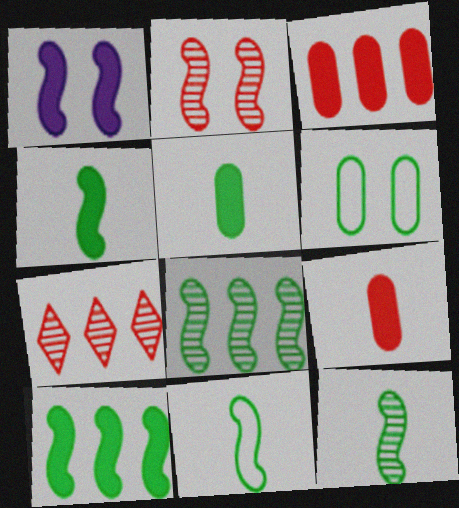[[4, 11, 12]]